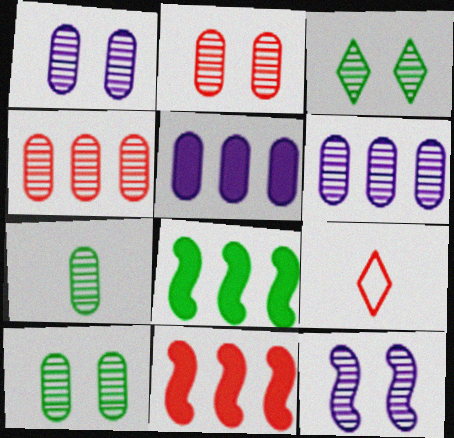[[1, 2, 10], 
[1, 4, 7], 
[1, 8, 9], 
[2, 3, 12], 
[2, 6, 7], 
[2, 9, 11]]